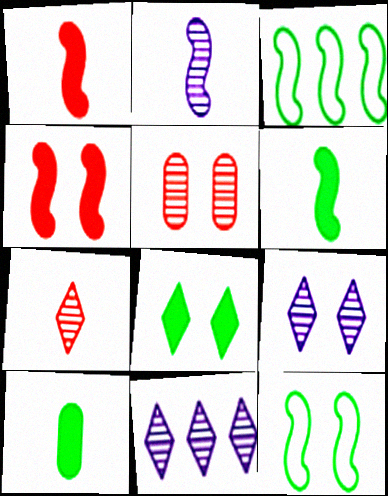[[2, 3, 4]]